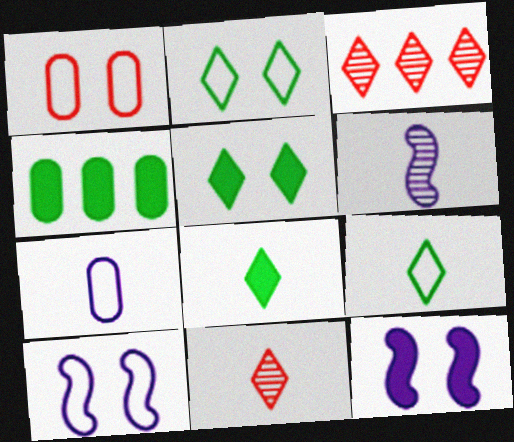[[1, 2, 10], 
[4, 10, 11]]